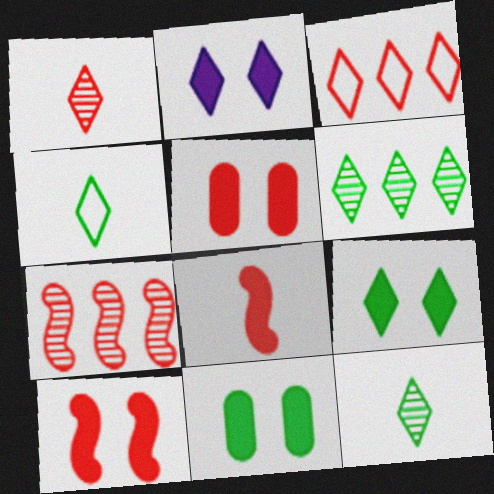[[2, 3, 12], 
[2, 10, 11], 
[4, 6, 9]]